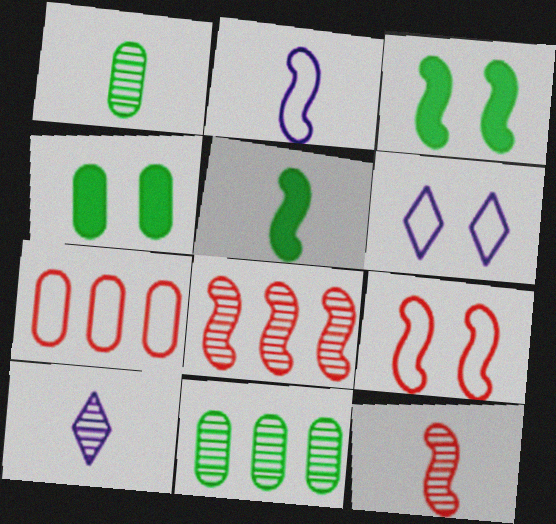[[1, 10, 12], 
[2, 3, 8], 
[2, 5, 12], 
[3, 7, 10]]